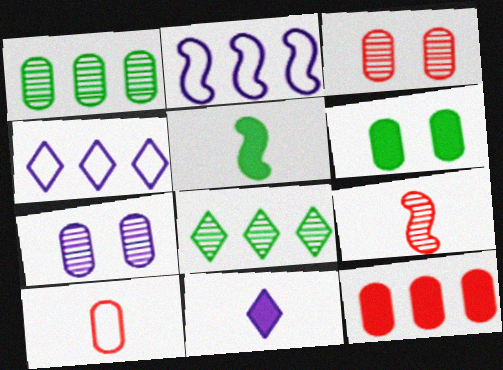[[2, 7, 11], 
[2, 8, 12], 
[3, 4, 5], 
[3, 10, 12], 
[4, 6, 9], 
[7, 8, 9]]